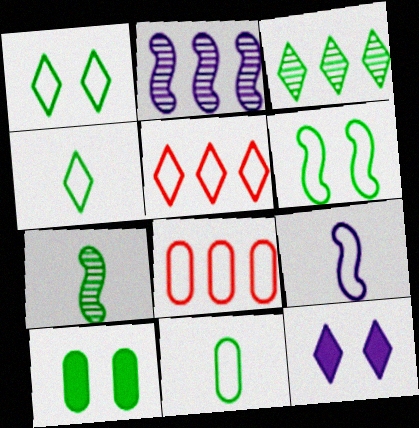[[1, 8, 9], 
[7, 8, 12]]